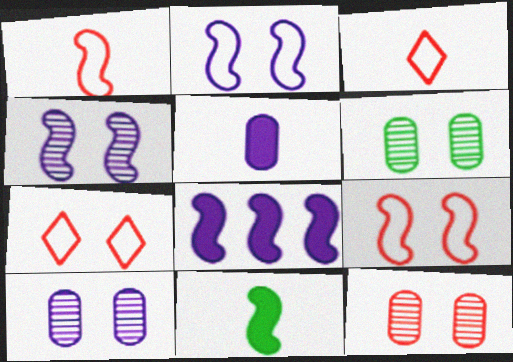[[3, 6, 8], 
[6, 10, 12]]